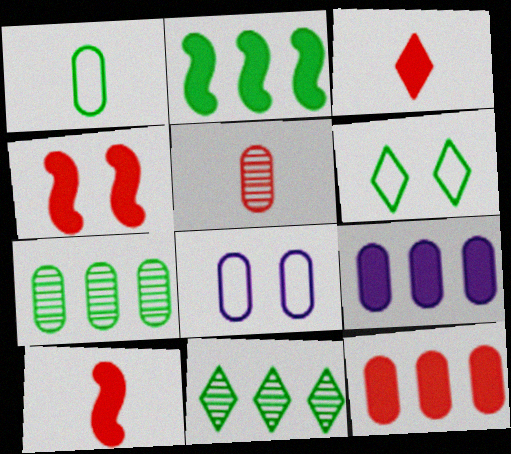[[3, 4, 12], 
[8, 10, 11]]